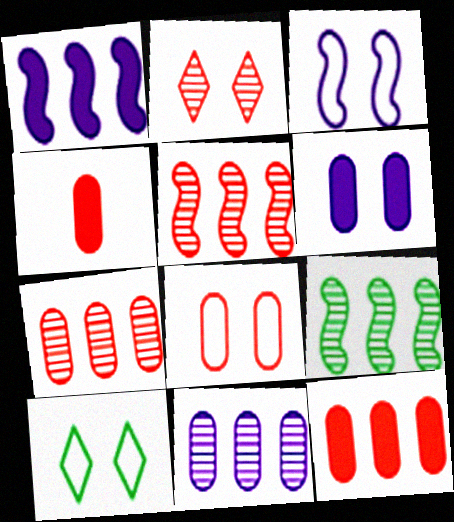[[3, 8, 10], 
[4, 7, 8]]